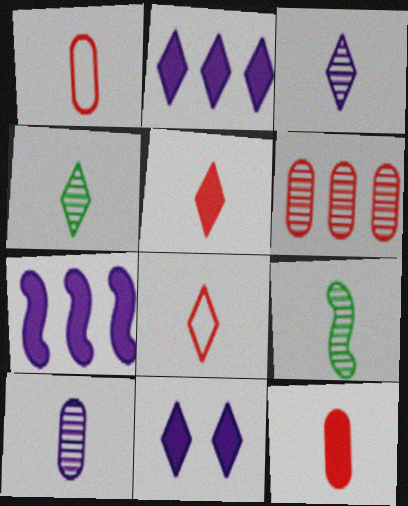[]